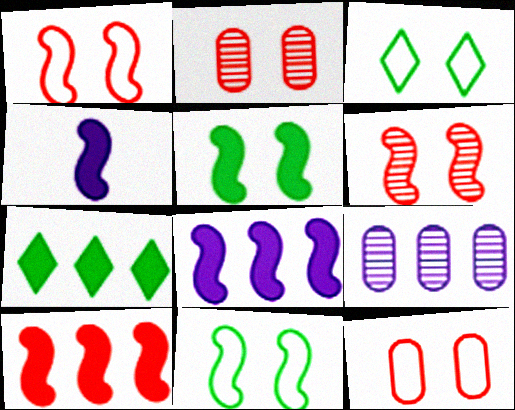[[4, 5, 10]]